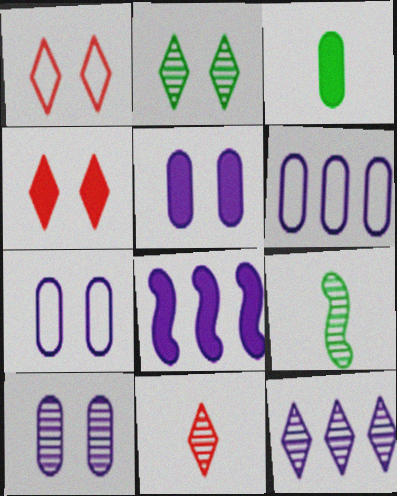[[2, 11, 12], 
[3, 4, 8], 
[4, 6, 9], 
[5, 7, 10], 
[6, 8, 12]]